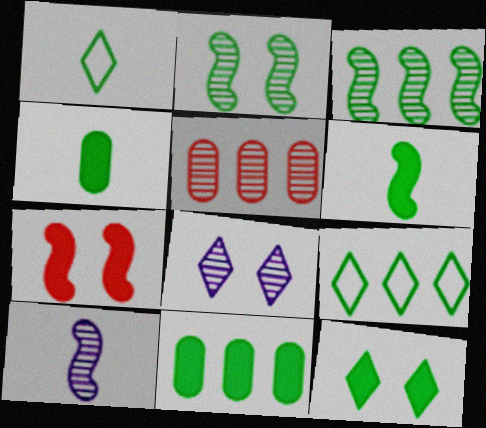[[1, 2, 11], 
[2, 4, 9], 
[3, 9, 11], 
[6, 11, 12]]